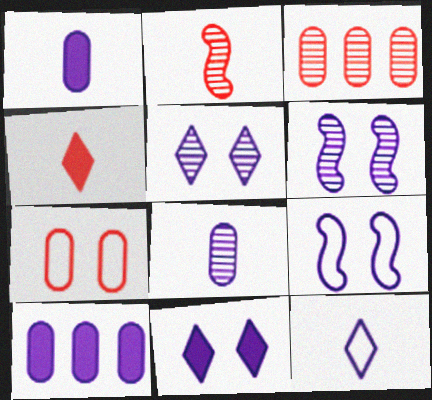[[6, 10, 12]]